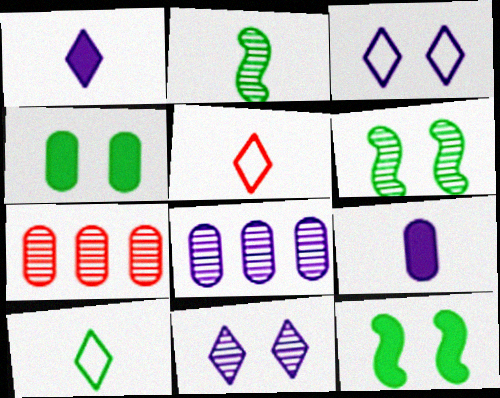[[2, 5, 9], 
[2, 7, 11], 
[5, 8, 12]]